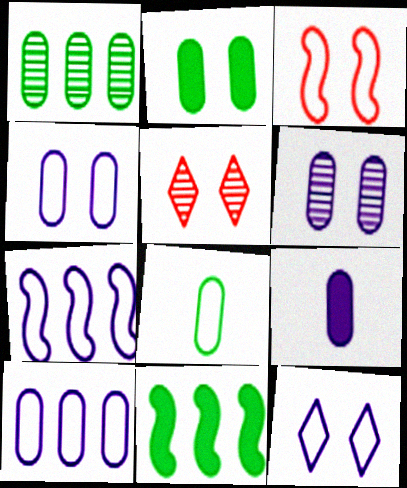[[1, 2, 8], 
[6, 9, 10]]